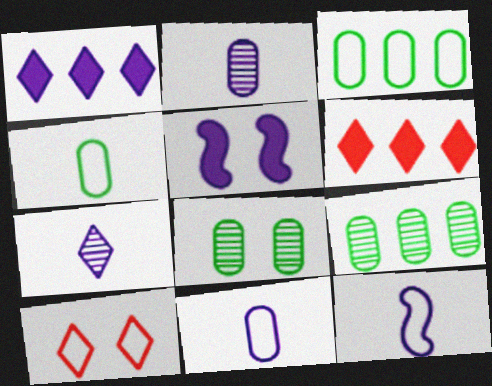[[3, 10, 12], 
[5, 8, 10], 
[6, 8, 12]]